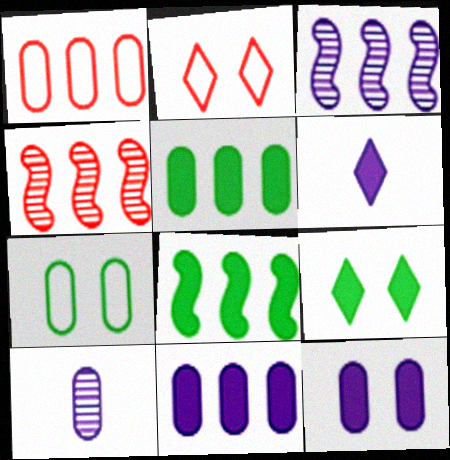[[2, 8, 10], 
[4, 6, 7]]